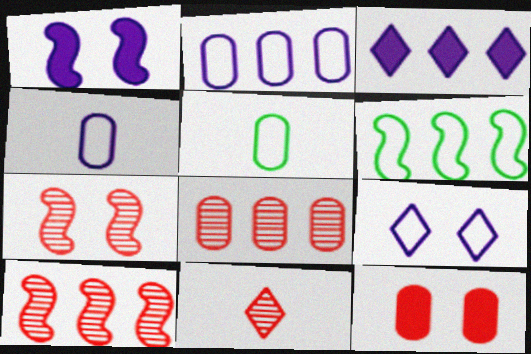[[3, 5, 7], 
[3, 6, 8], 
[7, 8, 11]]